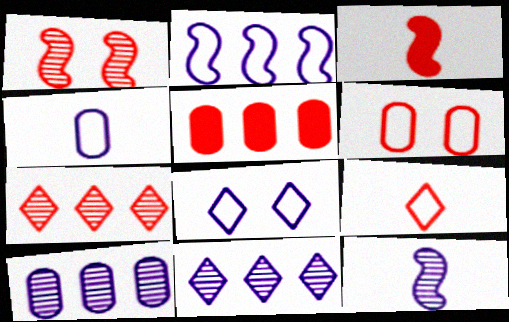[[1, 5, 9], 
[2, 4, 8], 
[3, 6, 7]]